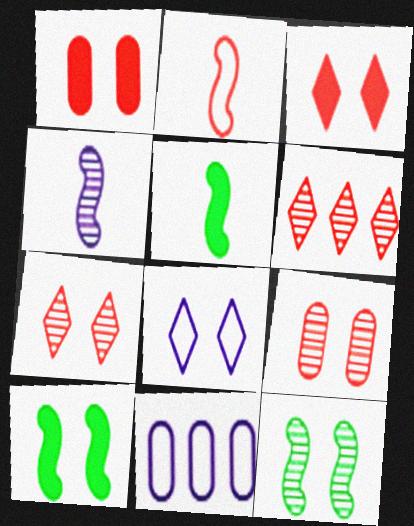[[1, 2, 6], 
[1, 8, 12], 
[2, 4, 5], 
[5, 7, 11], 
[8, 9, 10]]